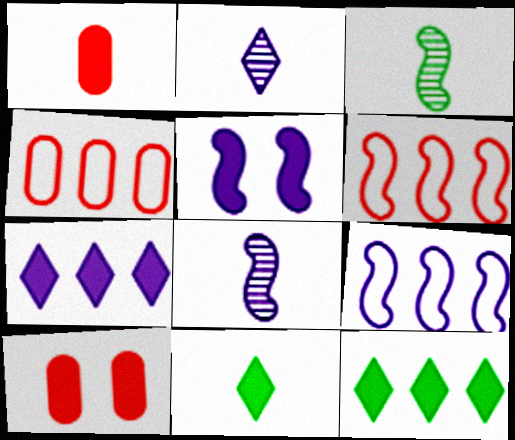[[1, 5, 12], 
[3, 5, 6], 
[5, 8, 9]]